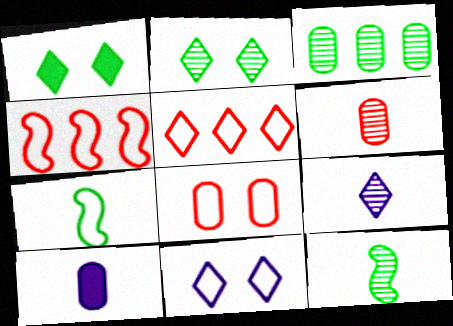[[1, 3, 7], 
[1, 5, 9], 
[2, 3, 12], 
[2, 4, 10], 
[3, 8, 10], 
[6, 9, 12]]